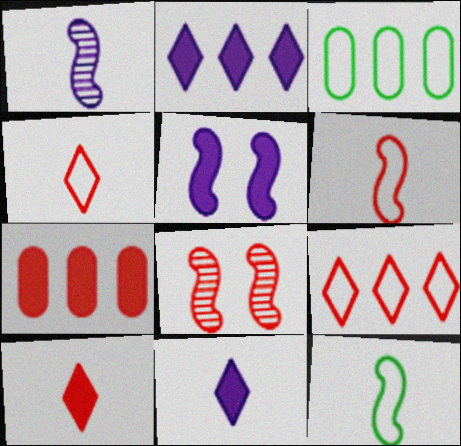[[3, 8, 11], 
[4, 7, 8]]